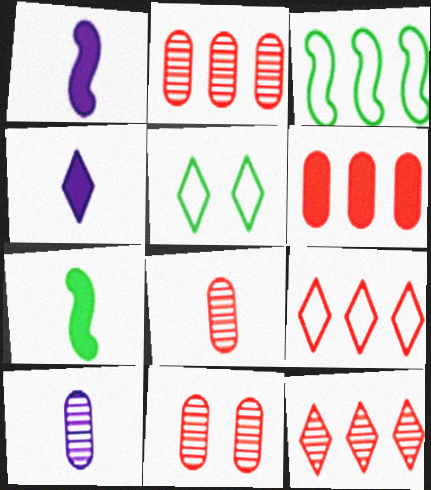[[1, 2, 5], 
[2, 8, 11], 
[3, 4, 11], 
[4, 5, 12]]